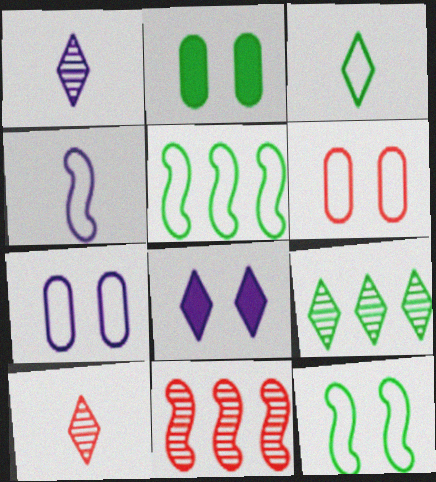[]